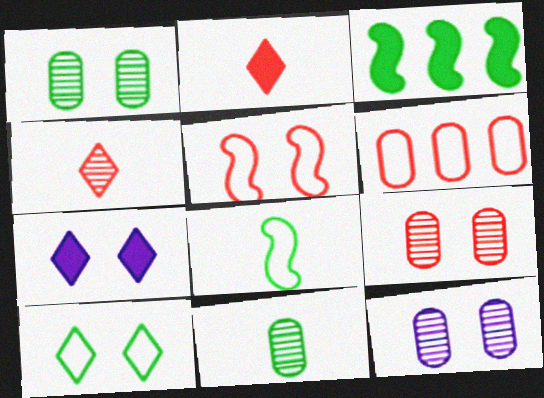[[1, 5, 7], 
[1, 9, 12], 
[3, 10, 11]]